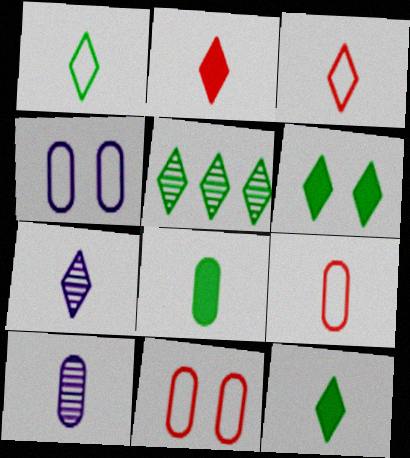[[1, 2, 7], 
[1, 5, 6], 
[3, 7, 12], 
[8, 9, 10]]